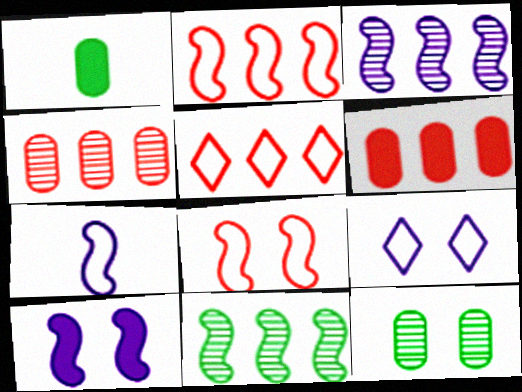[[3, 7, 10]]